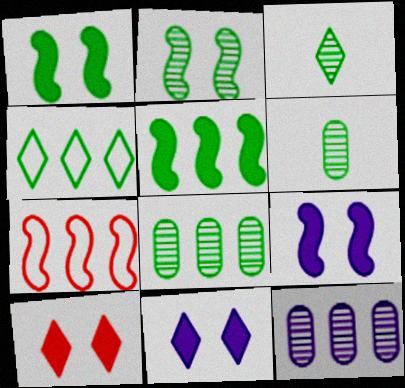[[1, 4, 6], 
[2, 3, 8], 
[4, 5, 8], 
[6, 7, 11]]